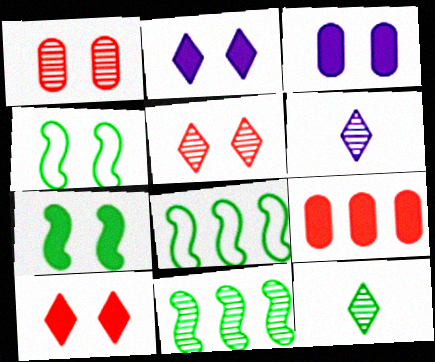[[1, 2, 4], 
[1, 6, 11], 
[3, 4, 5], 
[3, 7, 10], 
[4, 6, 9]]